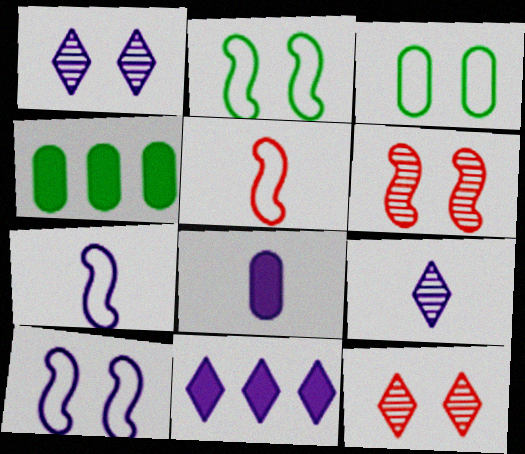[[1, 4, 5], 
[4, 7, 12], 
[7, 8, 9]]